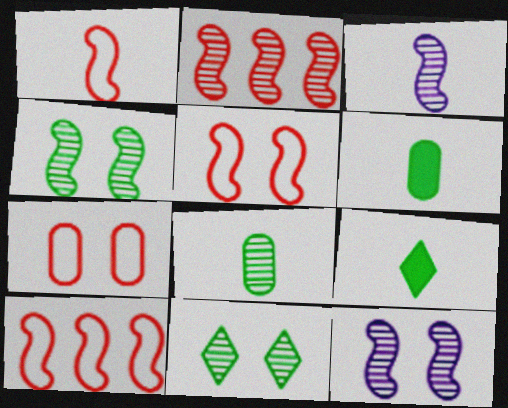[[1, 5, 10], 
[2, 3, 4]]